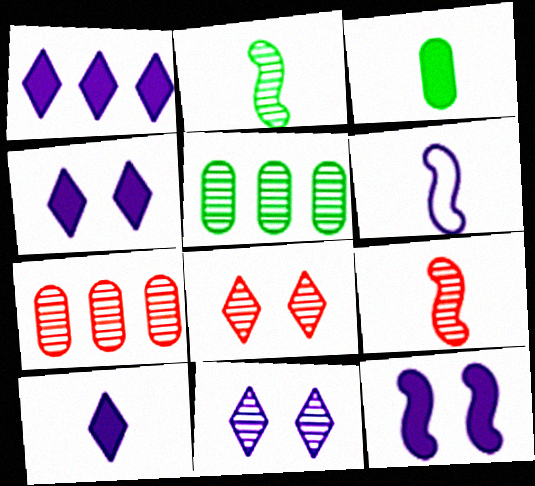[[1, 4, 10], 
[2, 7, 11], 
[5, 9, 11], 
[7, 8, 9]]